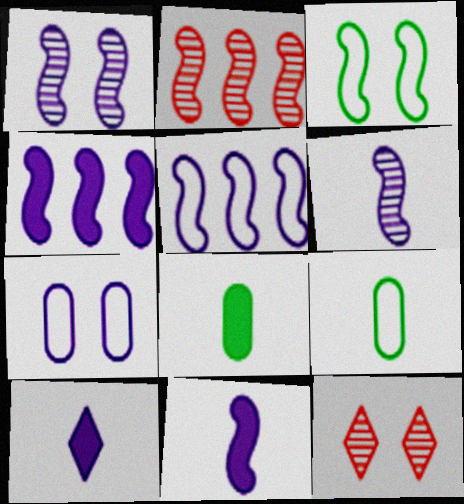[[1, 5, 11], 
[2, 3, 11], 
[4, 9, 12], 
[5, 8, 12]]